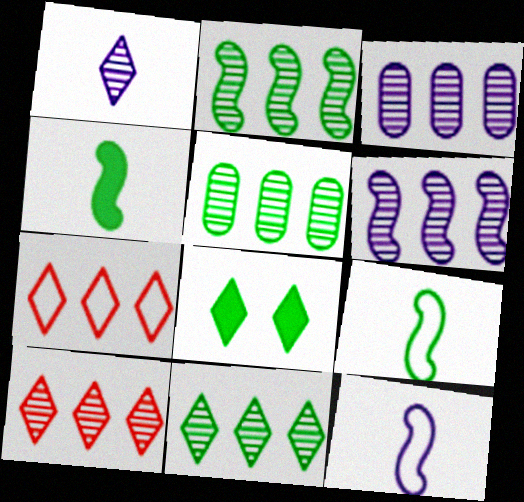[[1, 7, 8], 
[2, 3, 10], 
[2, 5, 11], 
[5, 6, 10], 
[5, 8, 9]]